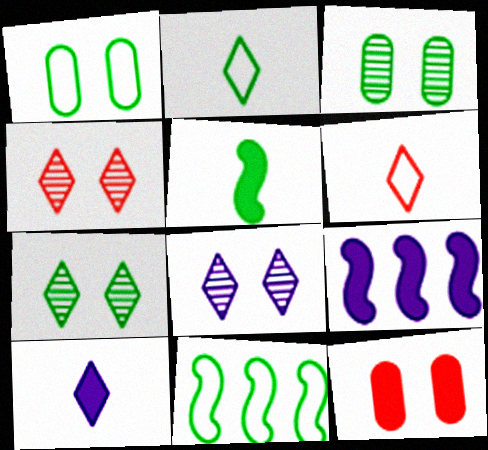[[1, 2, 11], 
[3, 6, 9], 
[4, 7, 8]]